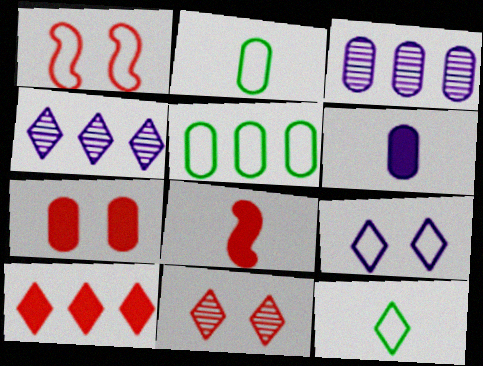[[1, 7, 11], 
[2, 3, 7], 
[7, 8, 10]]